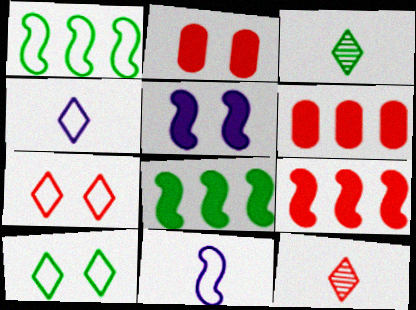[]